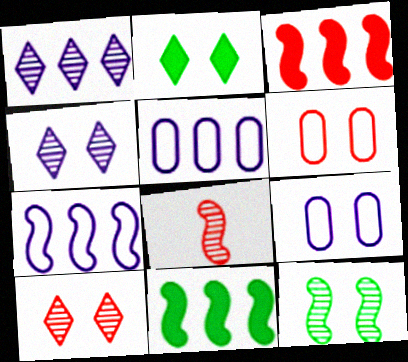[[2, 5, 8]]